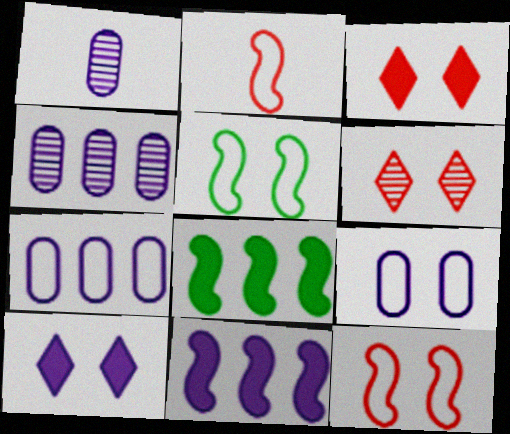[]